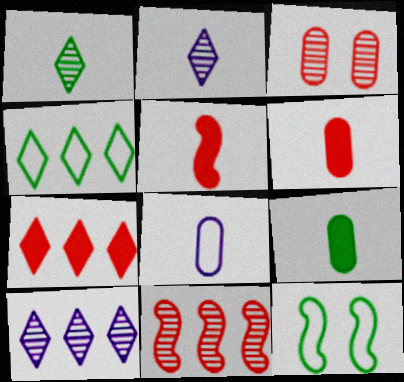[[1, 5, 8], 
[4, 7, 10], 
[6, 10, 12]]